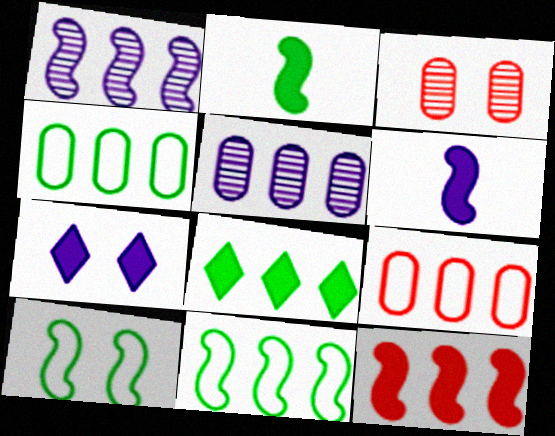[[1, 8, 9], 
[1, 11, 12], 
[3, 7, 10]]